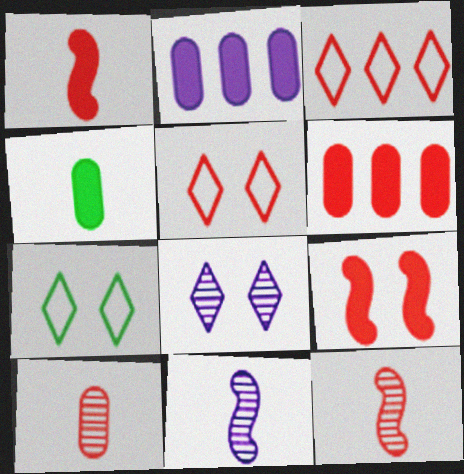[[2, 7, 12], 
[3, 9, 10], 
[5, 6, 12], 
[6, 7, 11]]